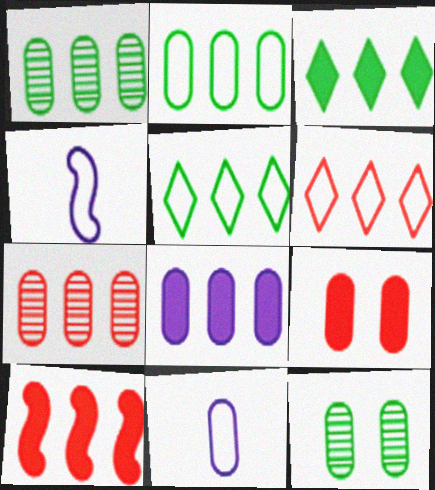[[1, 9, 11], 
[2, 7, 8], 
[3, 8, 10], 
[6, 7, 10]]